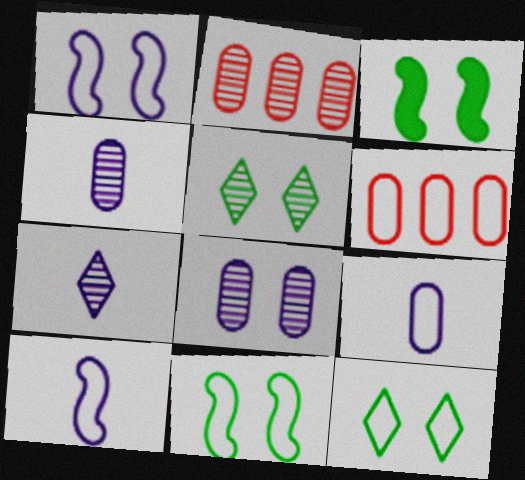[[3, 6, 7], 
[6, 10, 12]]